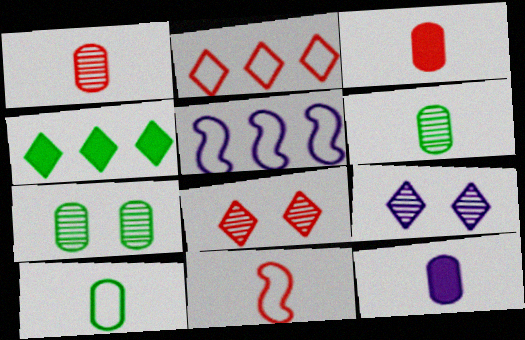[[1, 10, 12], 
[5, 9, 12]]